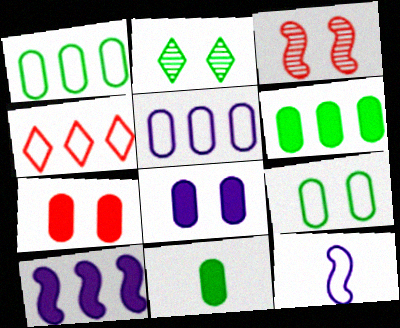[[4, 9, 12]]